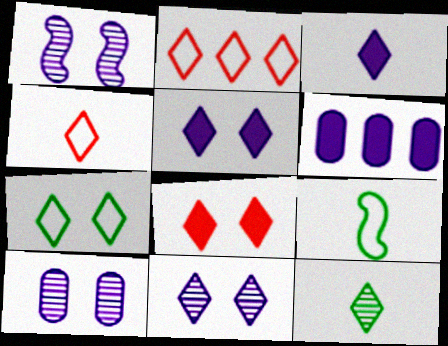[[1, 10, 11], 
[2, 5, 12], 
[3, 4, 12], 
[7, 8, 11]]